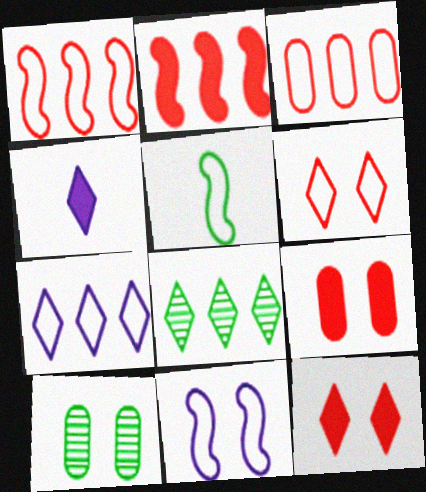[[1, 4, 10], 
[1, 5, 11], 
[4, 6, 8], 
[10, 11, 12]]